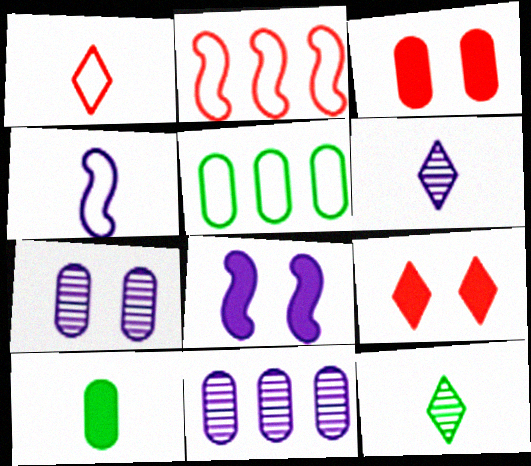[]